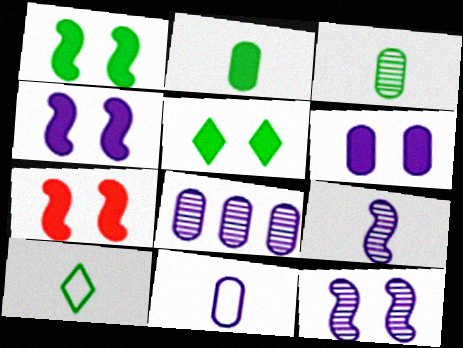[[1, 4, 7], 
[5, 6, 7], 
[6, 8, 11], 
[7, 8, 10]]